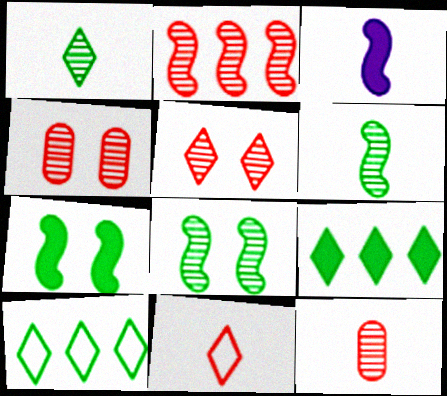[[2, 5, 12], 
[3, 4, 10]]